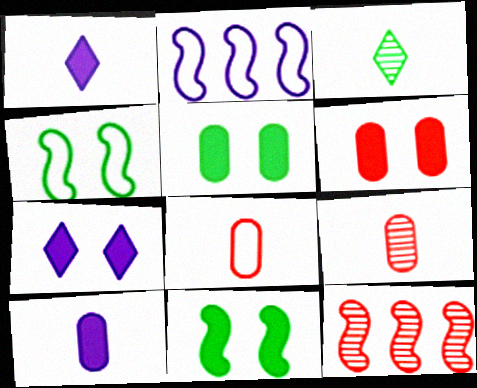[[2, 3, 6], 
[6, 7, 11]]